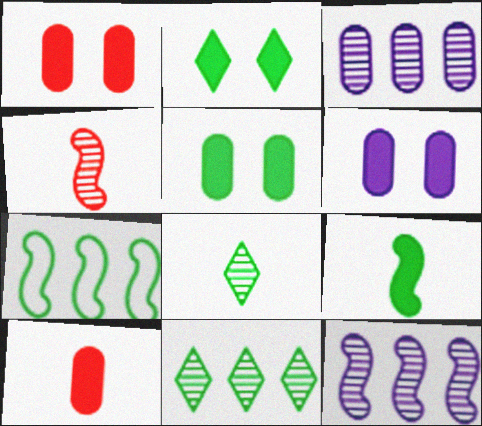[[1, 5, 6], 
[5, 7, 8]]